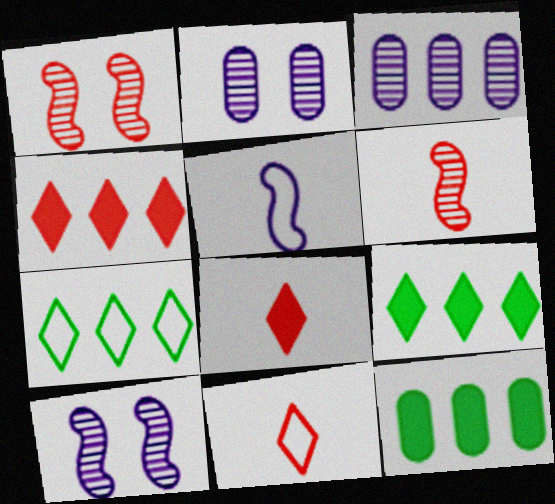[[10, 11, 12]]